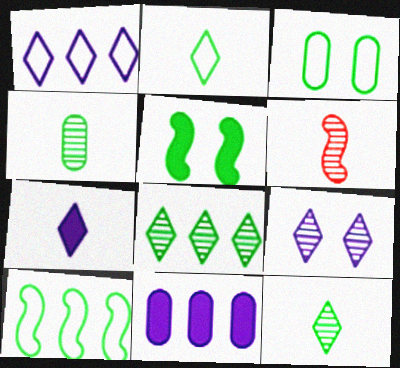[[1, 7, 9], 
[2, 3, 10]]